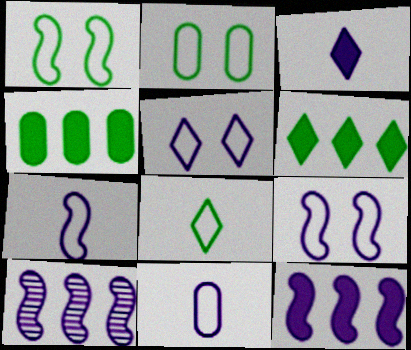[]